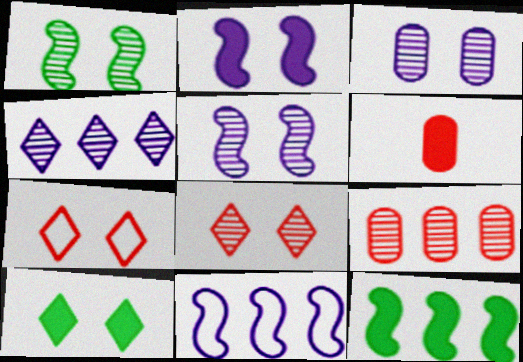[[1, 3, 8]]